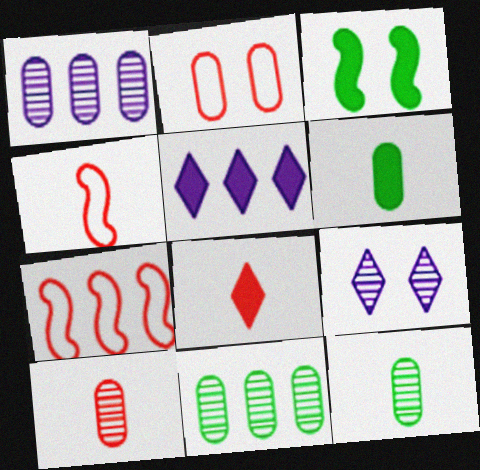[[1, 2, 6], 
[2, 3, 9], 
[4, 8, 10], 
[5, 7, 11], 
[6, 7, 9]]